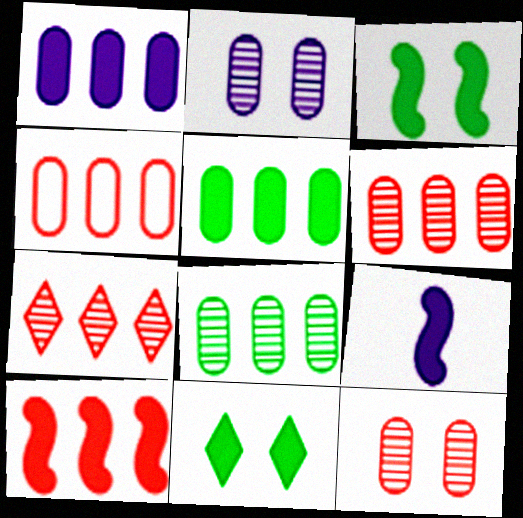[[1, 4, 8], 
[3, 9, 10], 
[4, 7, 10]]